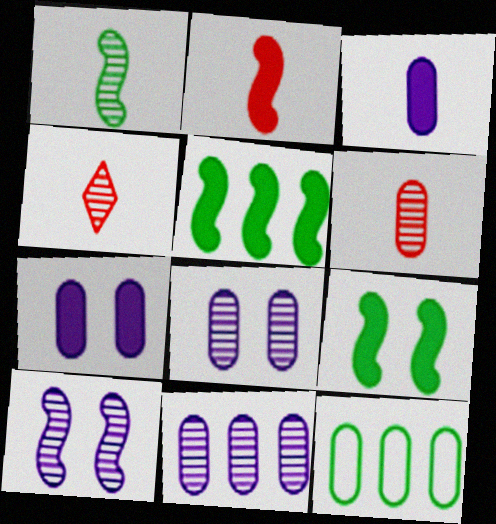[[6, 7, 12]]